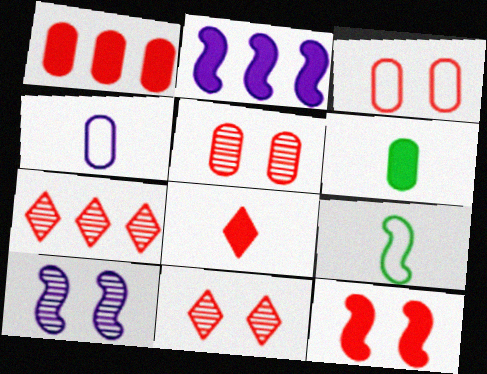[[1, 8, 12], 
[3, 11, 12]]